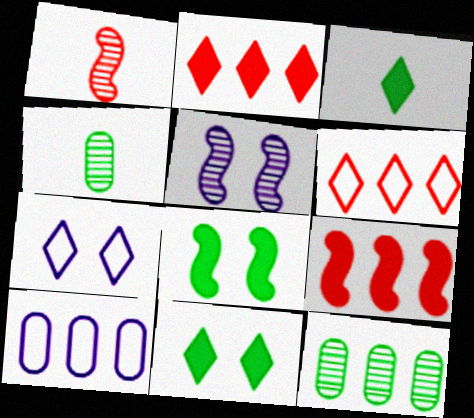[[1, 10, 11], 
[4, 7, 9]]